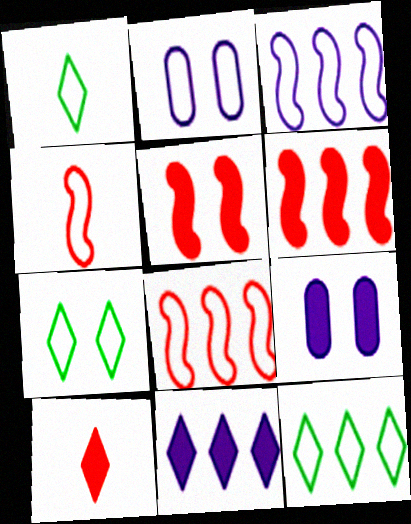[[1, 2, 8], 
[1, 7, 12], 
[2, 4, 12]]